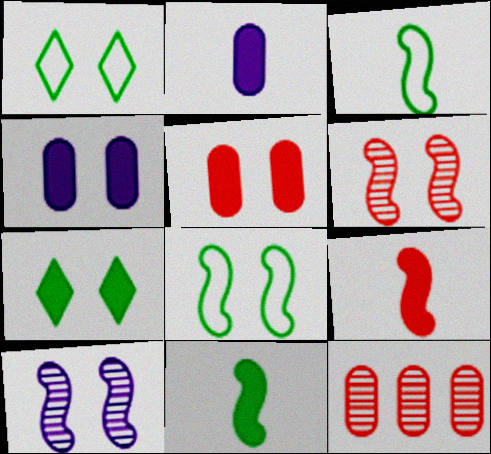[[1, 4, 6], 
[1, 5, 10]]